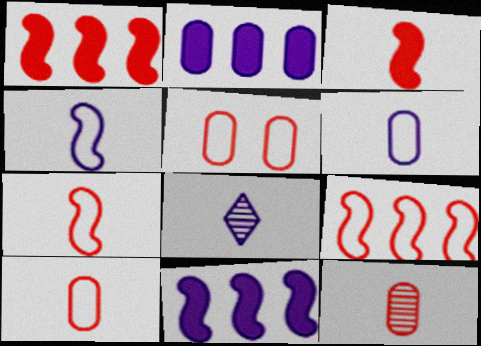[]